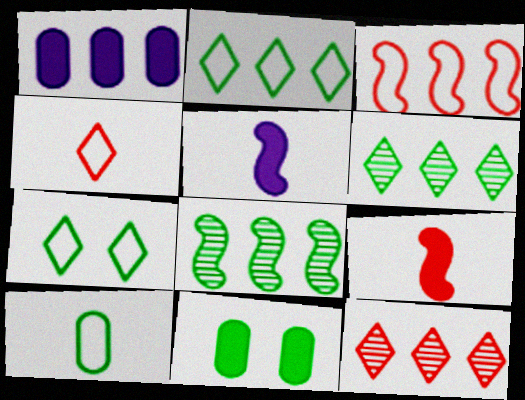[[1, 3, 6]]